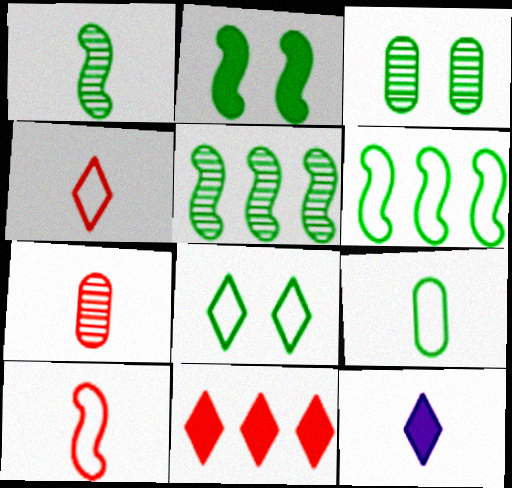[[1, 2, 6], 
[2, 3, 8], 
[6, 8, 9]]